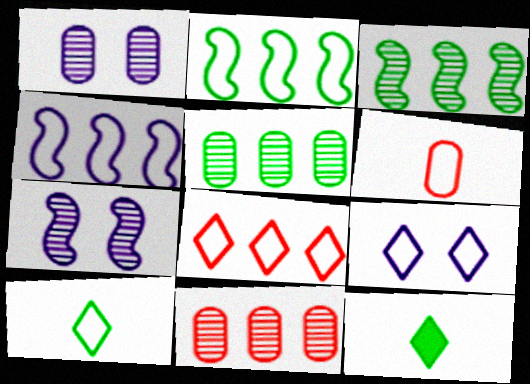[[2, 6, 9], 
[8, 9, 10]]